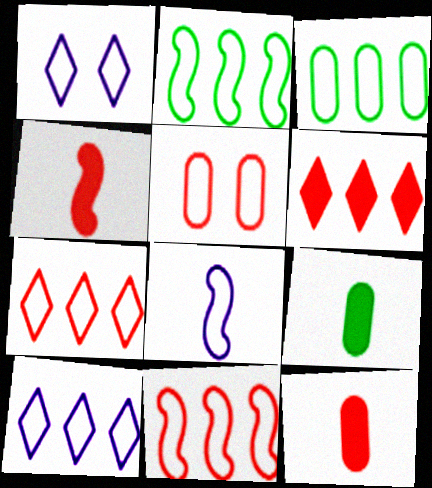[[3, 10, 11]]